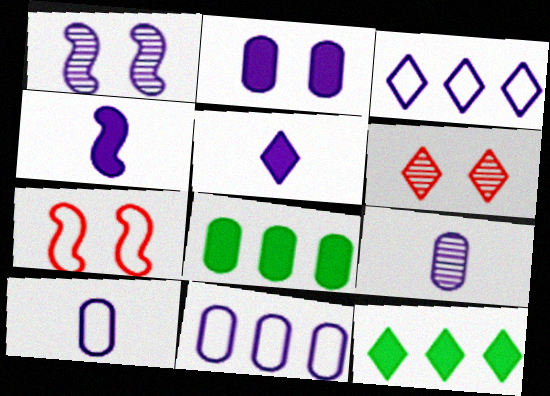[[1, 5, 11], 
[2, 9, 11], 
[7, 9, 12]]